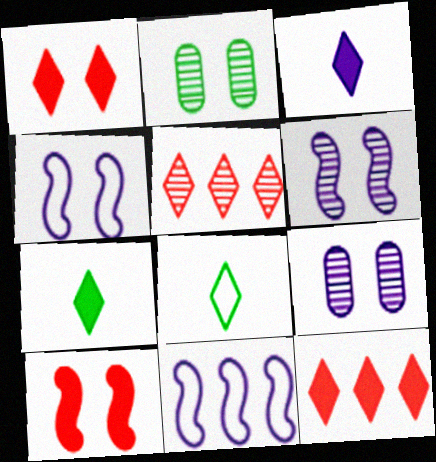[[1, 2, 4], 
[3, 9, 11]]